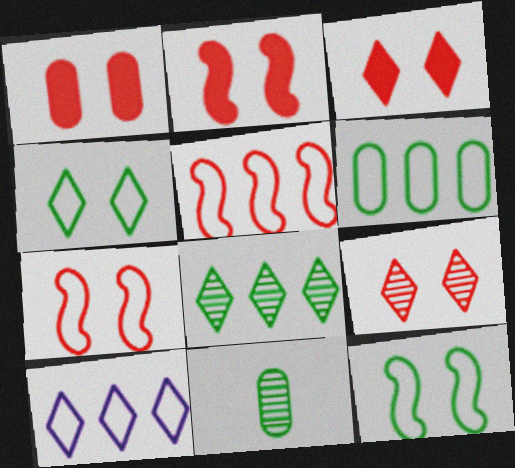[[1, 2, 3], 
[1, 7, 9], 
[2, 10, 11], 
[5, 6, 10]]